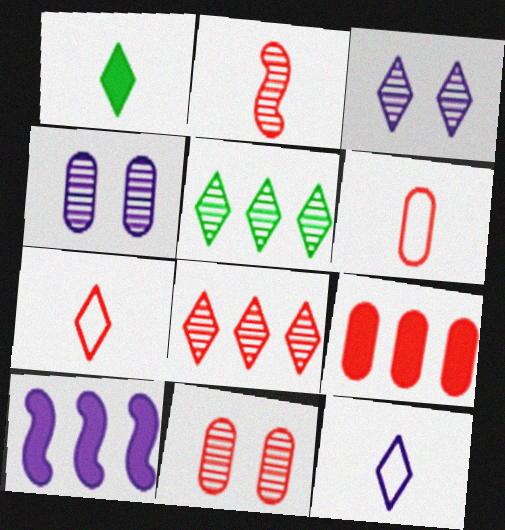[[2, 4, 5], 
[2, 8, 11], 
[4, 10, 12], 
[6, 9, 11]]